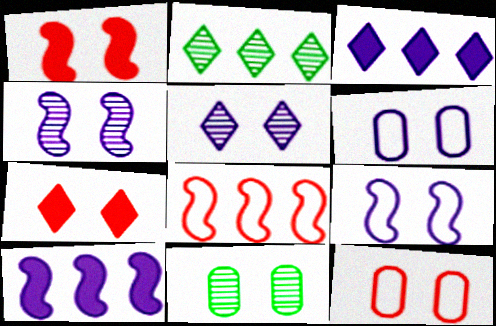[[7, 9, 11]]